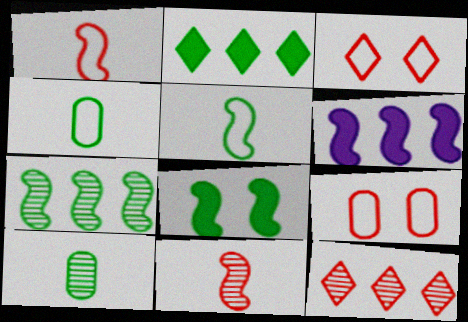[[3, 6, 10], 
[5, 7, 8]]